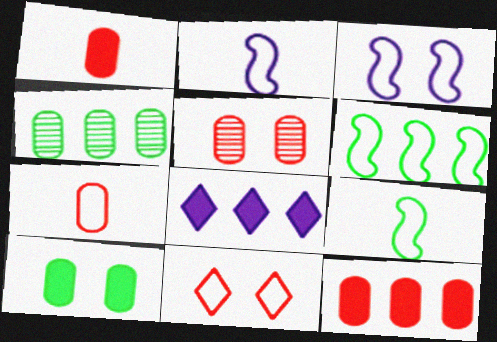[[5, 7, 12], 
[5, 8, 9]]